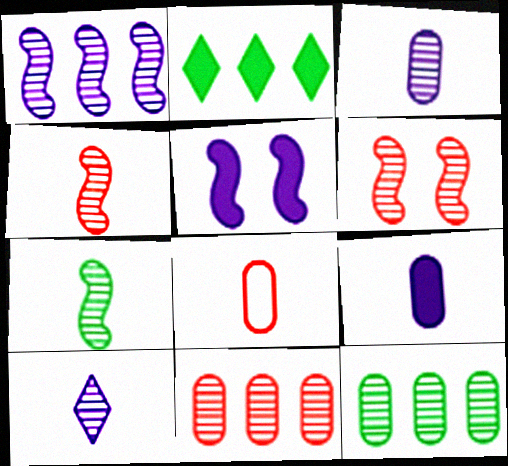[[1, 6, 7], 
[6, 10, 12]]